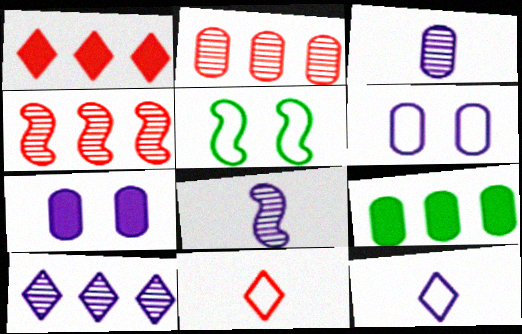[[1, 3, 5]]